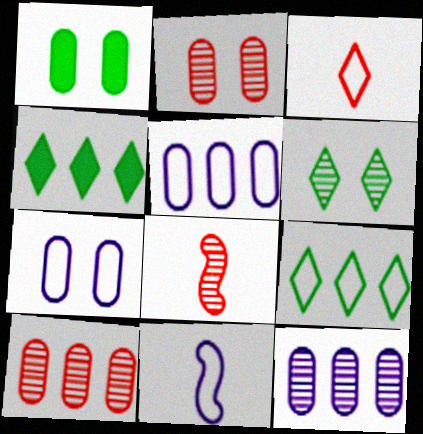[[1, 2, 7], 
[2, 4, 11], 
[4, 7, 8], 
[6, 8, 12]]